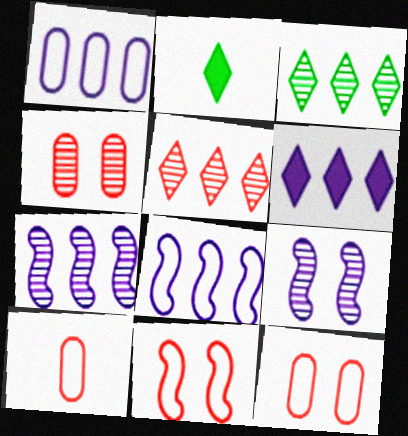[[1, 6, 7], 
[2, 4, 8], 
[2, 7, 12]]